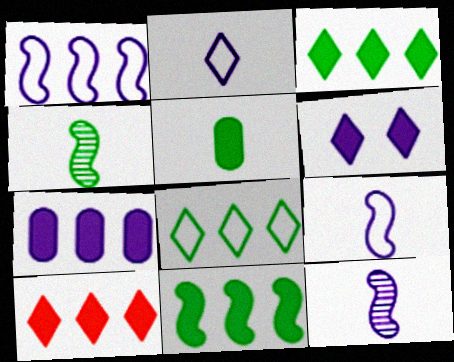[[7, 10, 11]]